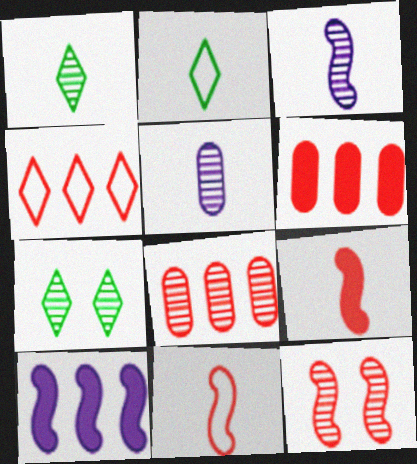[[2, 5, 9], 
[3, 7, 8]]